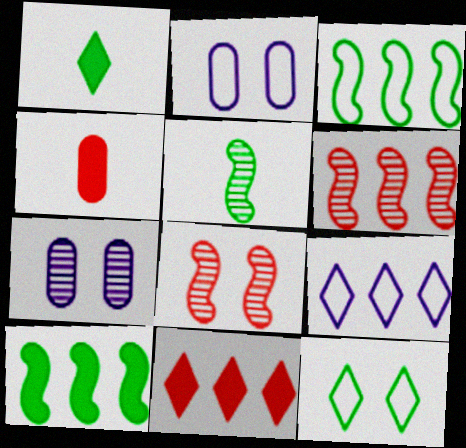[[1, 2, 6], 
[2, 5, 11]]